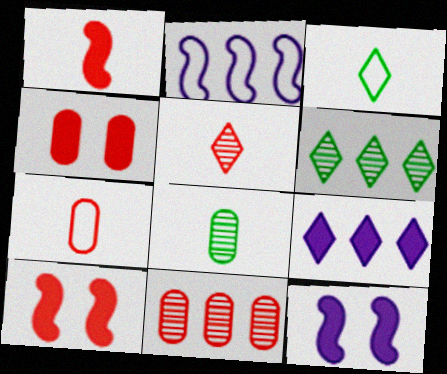[[1, 5, 7], 
[3, 11, 12], 
[4, 7, 11], 
[6, 7, 12]]